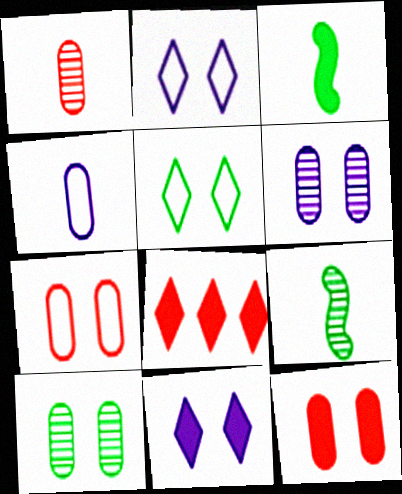[]